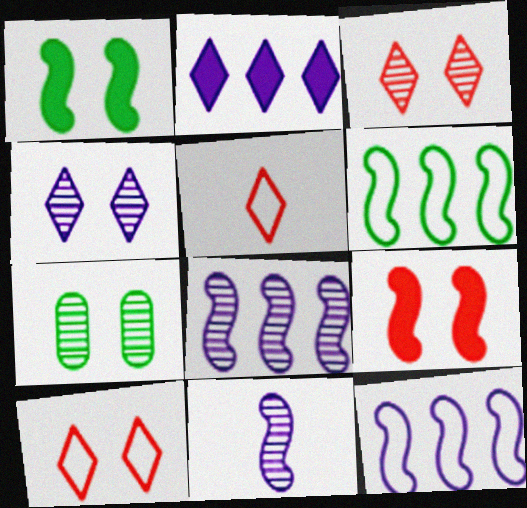[[6, 9, 11]]